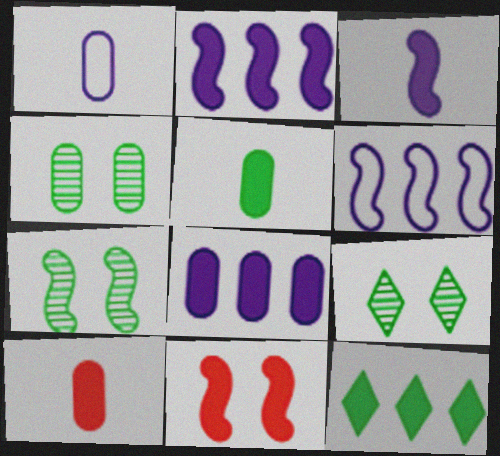[[4, 7, 9], 
[6, 9, 10]]